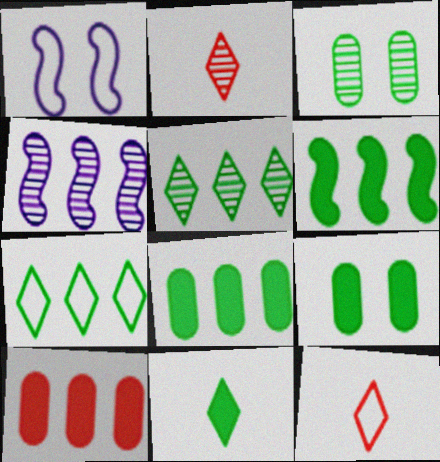[[1, 2, 8], 
[2, 3, 4], 
[4, 7, 10], 
[4, 9, 12], 
[6, 9, 11]]